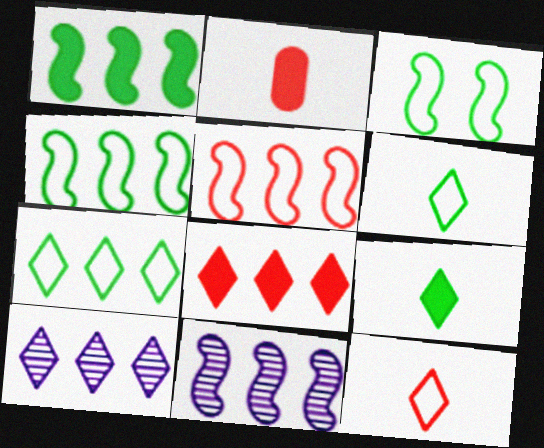[[1, 5, 11], 
[2, 3, 10], 
[7, 8, 10]]